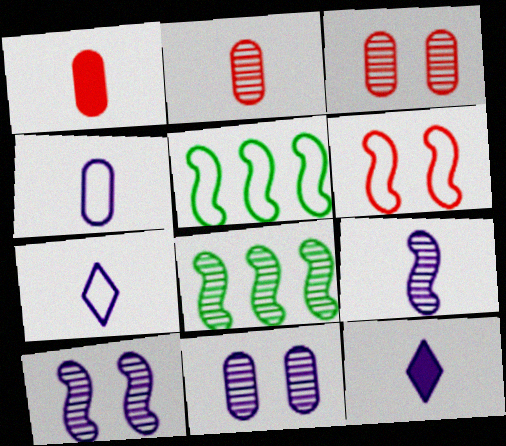[[3, 5, 12], 
[4, 9, 12]]